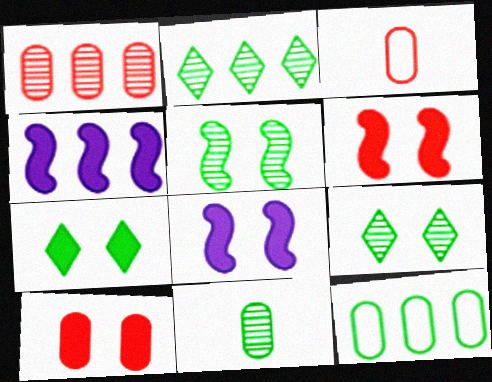[[1, 3, 10], 
[2, 3, 8], 
[2, 5, 11], 
[3, 4, 9], 
[7, 8, 10]]